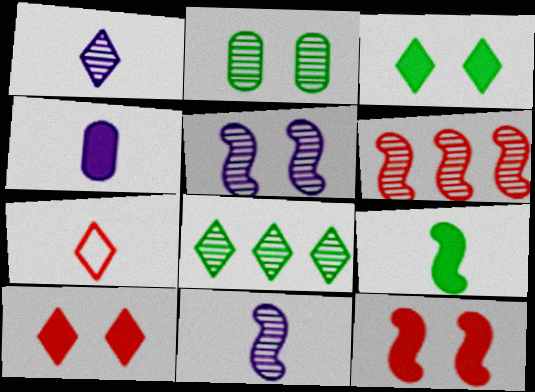[[1, 2, 6]]